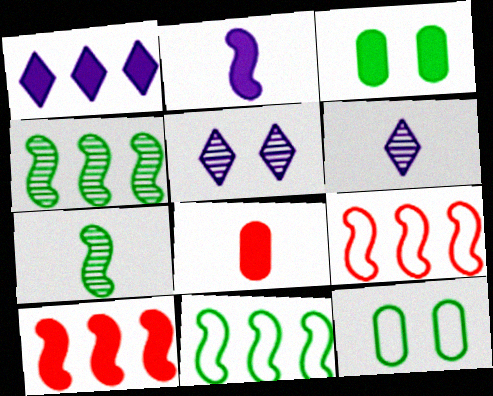[[3, 6, 9], 
[5, 8, 11], 
[6, 10, 12]]